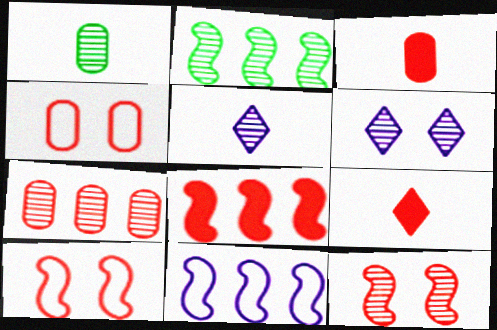[[2, 8, 11], 
[3, 4, 7], 
[7, 9, 10]]